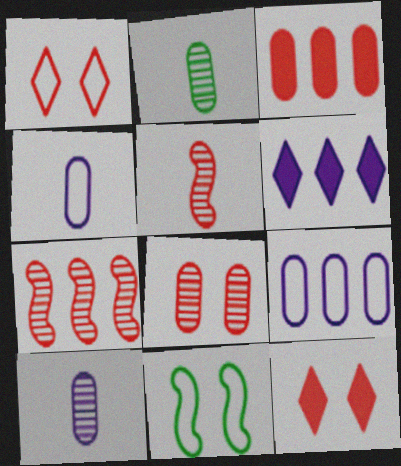[[1, 3, 5]]